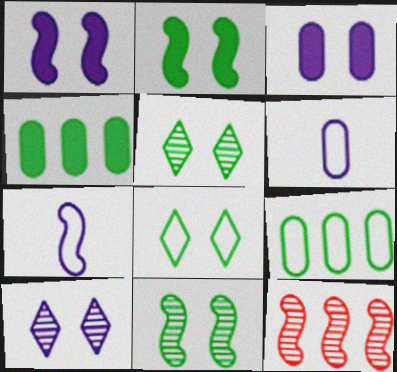[[2, 7, 12]]